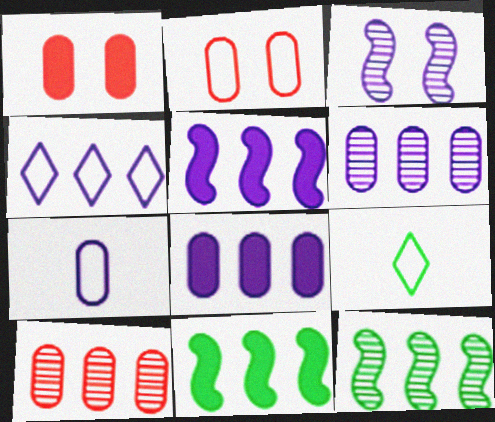[[4, 5, 6], 
[4, 10, 11]]